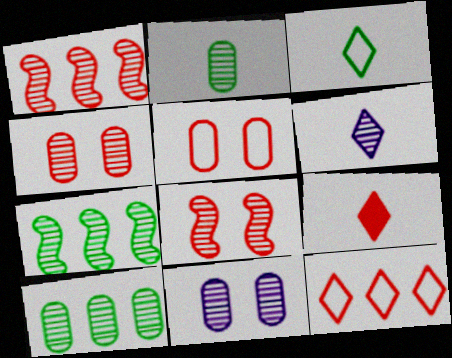[[1, 5, 9], 
[3, 6, 9], 
[4, 6, 7], 
[6, 8, 10]]